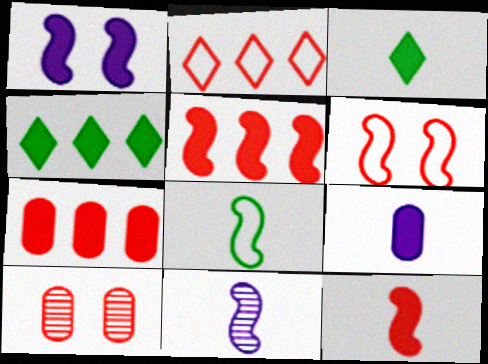[[1, 3, 7], 
[2, 10, 12], 
[3, 9, 12], 
[8, 11, 12]]